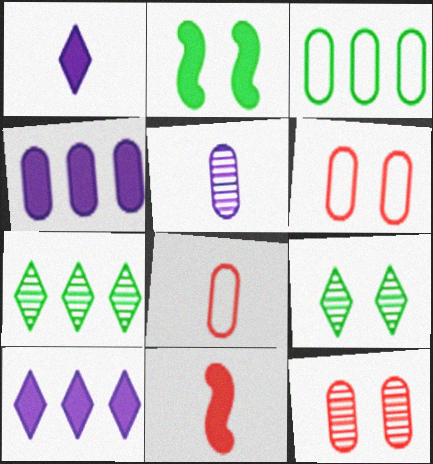[]